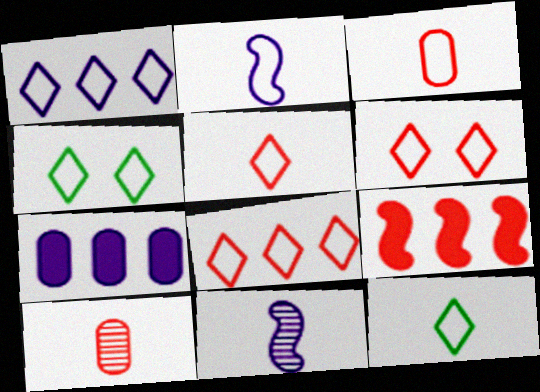[[1, 4, 5], 
[1, 6, 12], 
[2, 3, 12], 
[5, 6, 8], 
[6, 9, 10]]